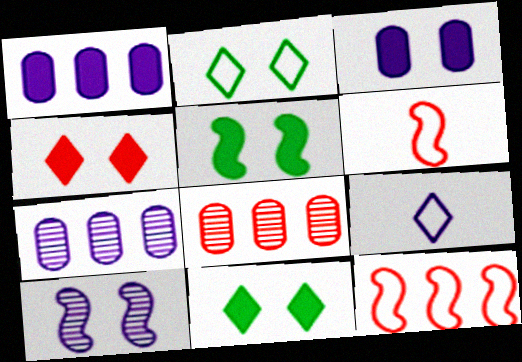[[1, 9, 10], 
[3, 4, 5], 
[4, 6, 8], 
[5, 8, 9], 
[6, 7, 11]]